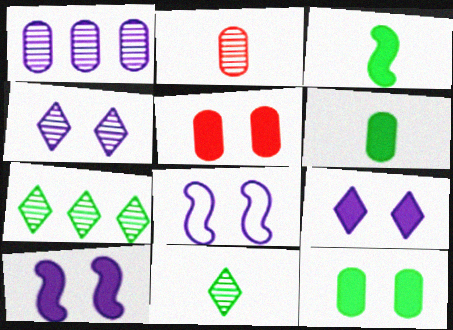[]